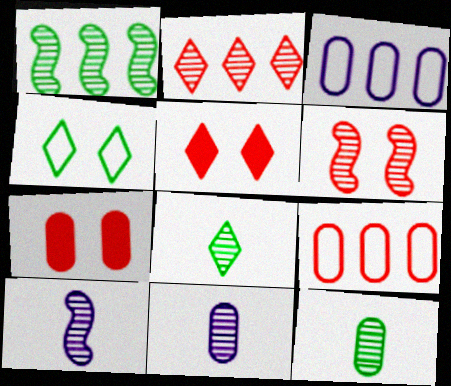[[1, 6, 10], 
[3, 7, 12]]